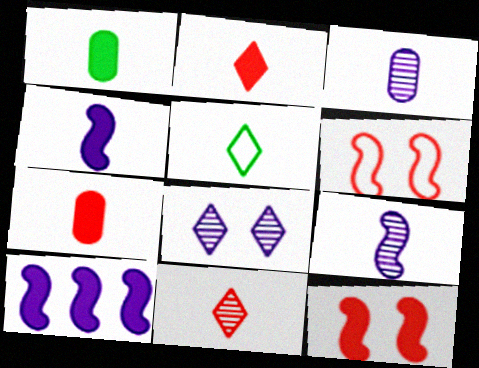[[1, 2, 4], 
[5, 7, 9]]